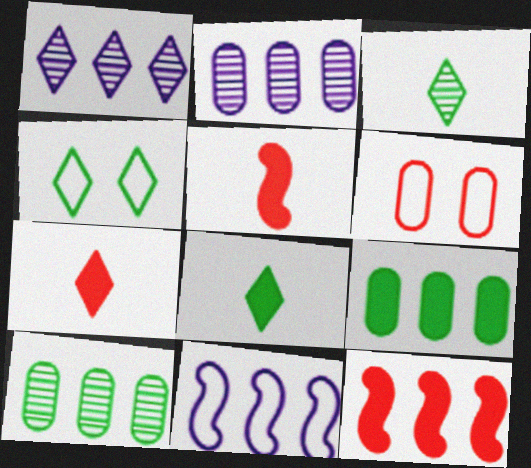[[1, 4, 7], 
[2, 4, 5]]